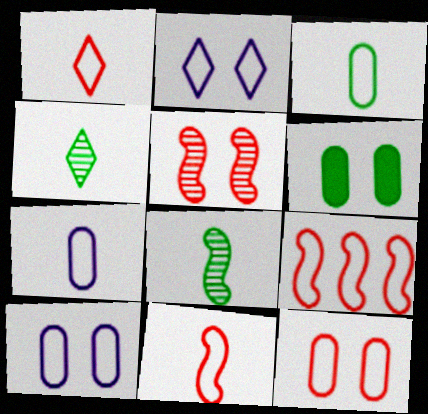[[1, 9, 12], 
[2, 3, 9], 
[2, 5, 6]]